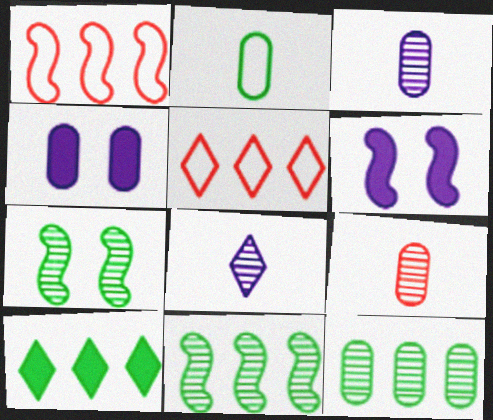[[2, 7, 10]]